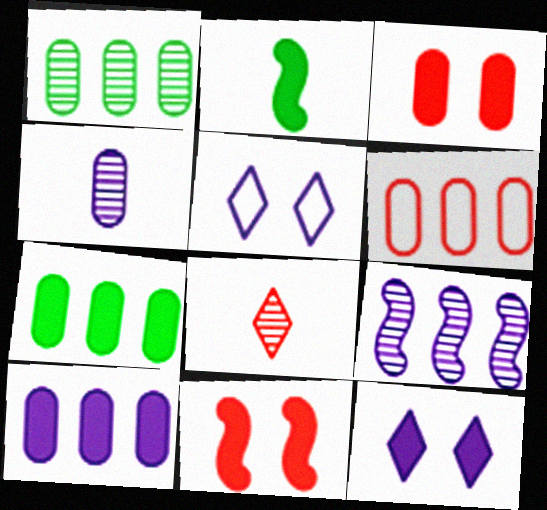[[1, 6, 10], 
[6, 8, 11]]